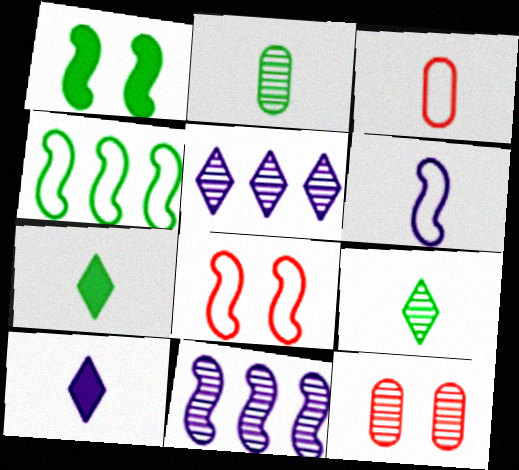[[1, 3, 5], 
[4, 6, 8], 
[4, 10, 12], 
[9, 11, 12]]